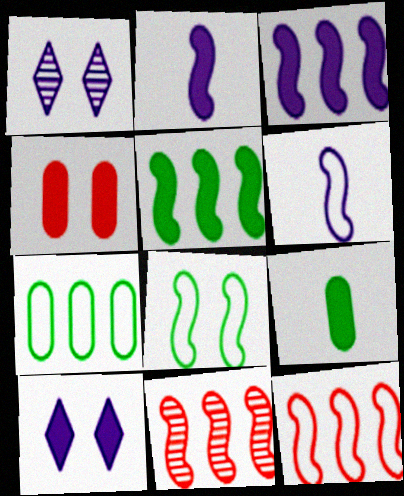[[1, 4, 8], 
[1, 9, 12], 
[2, 8, 11], 
[6, 8, 12]]